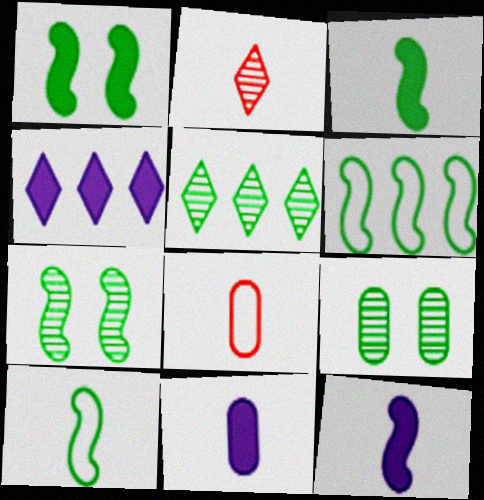[[2, 10, 11], 
[3, 6, 7], 
[4, 7, 8]]